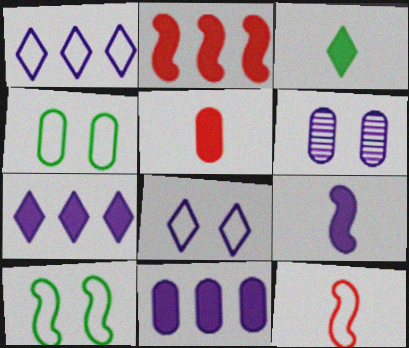[[1, 4, 12], 
[1, 6, 9], 
[3, 5, 9]]